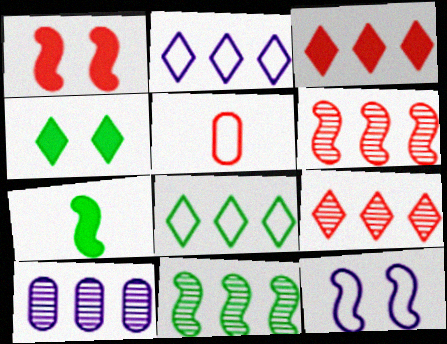[[1, 5, 9], 
[5, 8, 12], 
[6, 7, 12], 
[9, 10, 11]]